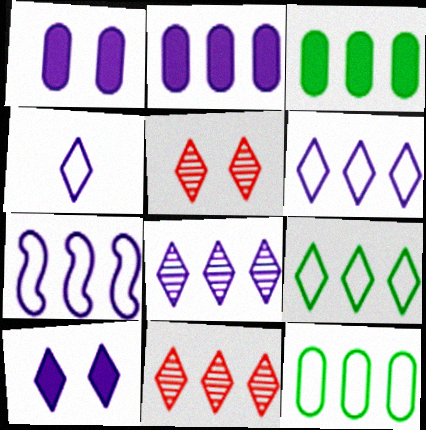[[2, 7, 8], 
[3, 7, 11], 
[4, 8, 10]]